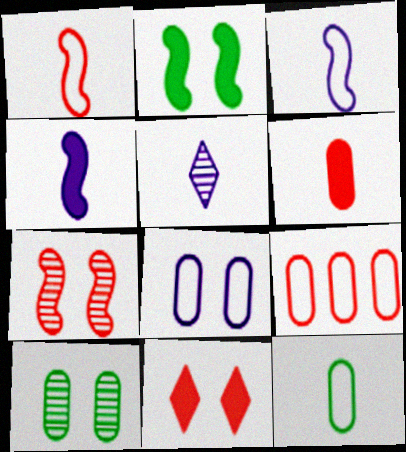[[2, 5, 9], 
[8, 9, 12]]